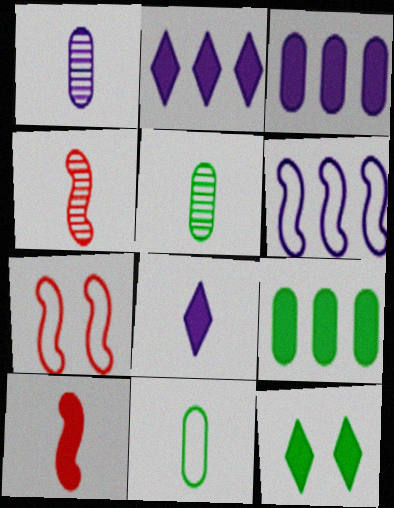[[2, 5, 7], 
[3, 10, 12], 
[4, 8, 11]]